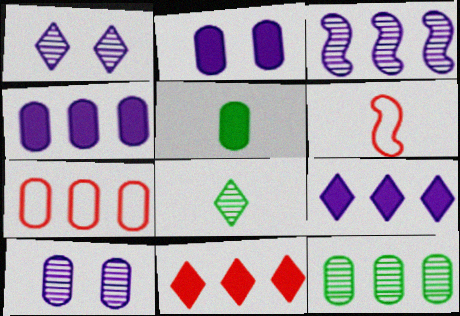[[4, 7, 12], 
[5, 7, 10]]